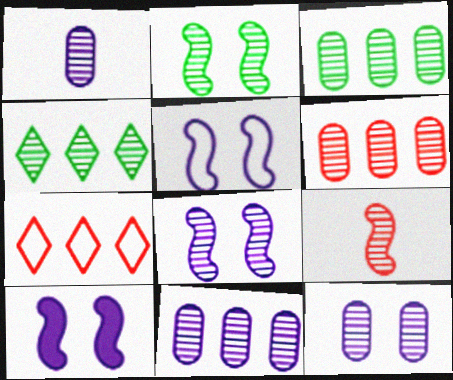[[1, 11, 12], 
[3, 6, 11], 
[4, 9, 12], 
[5, 8, 10]]